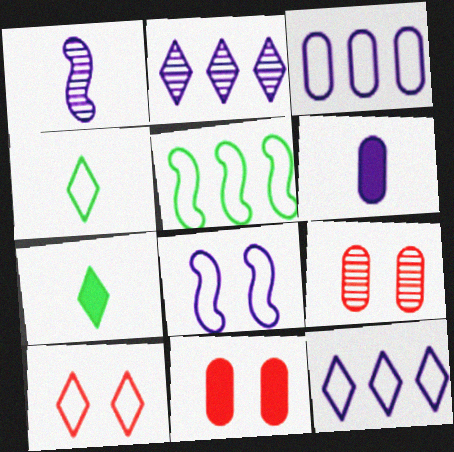[[2, 6, 8], 
[2, 7, 10], 
[4, 10, 12]]